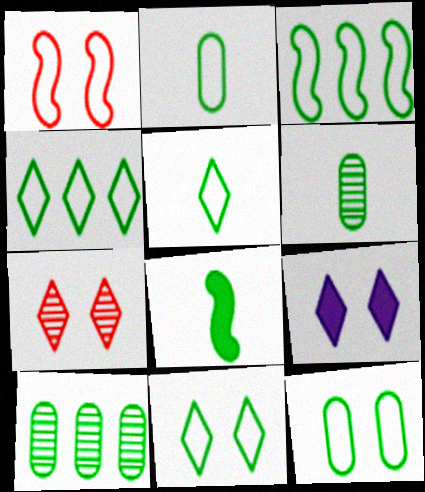[[2, 3, 11], 
[3, 5, 12], 
[4, 5, 11], 
[5, 6, 8], 
[7, 9, 11], 
[8, 10, 11]]